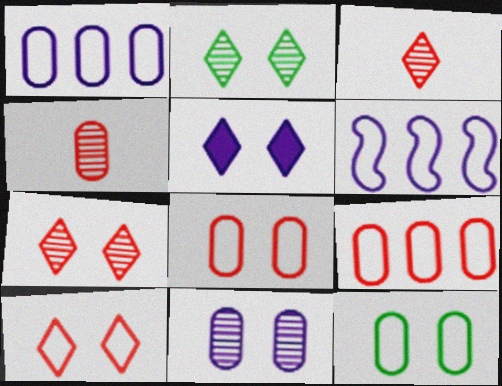[[2, 5, 10]]